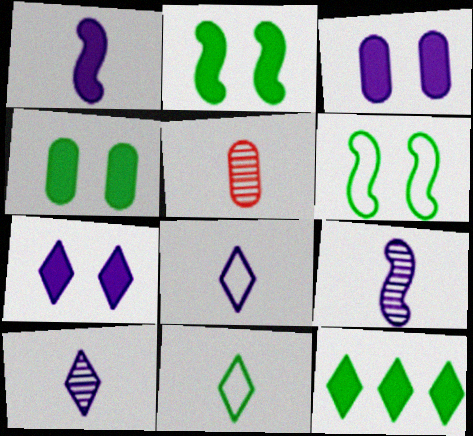[[1, 5, 11]]